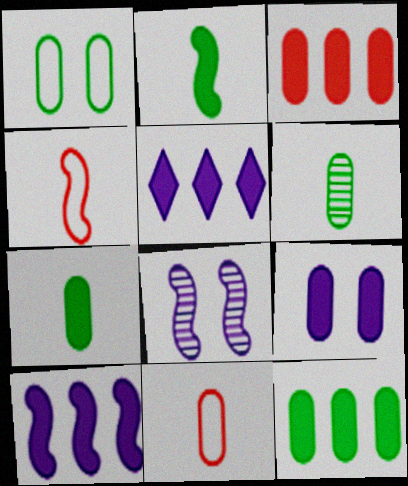[[1, 6, 12], 
[3, 7, 9]]